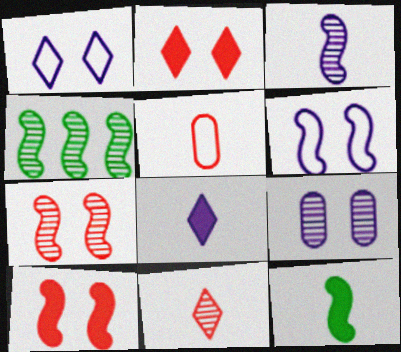[[3, 4, 7], 
[4, 9, 11]]